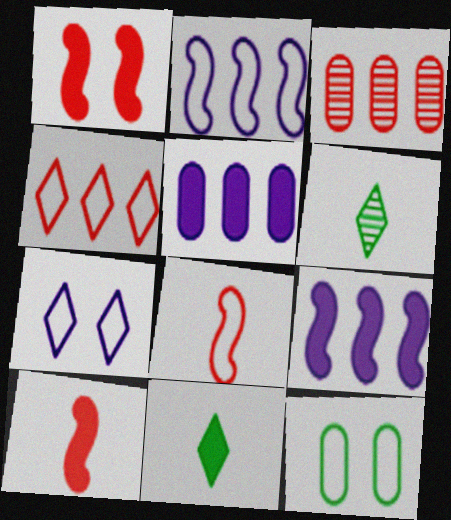[[1, 5, 11]]